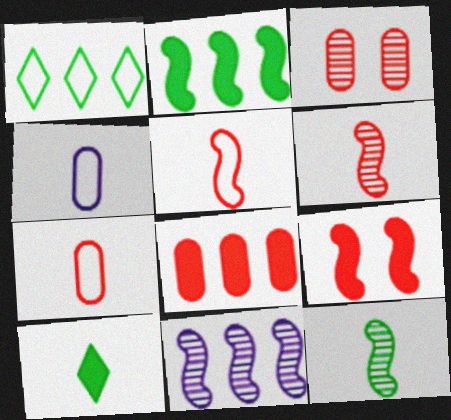[[1, 8, 11], 
[3, 7, 8], 
[4, 6, 10]]